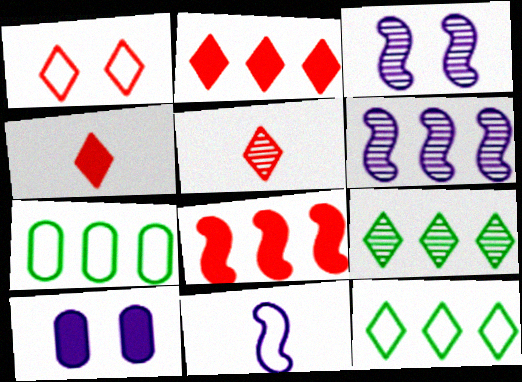[[1, 2, 5], 
[1, 7, 11], 
[2, 6, 7], 
[3, 4, 7]]